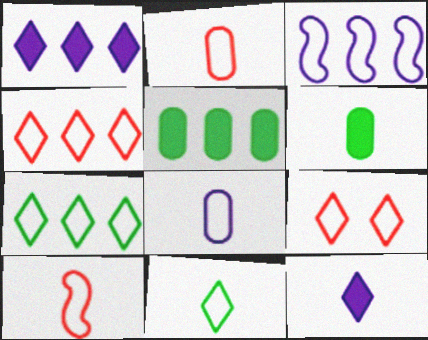[[8, 10, 11]]